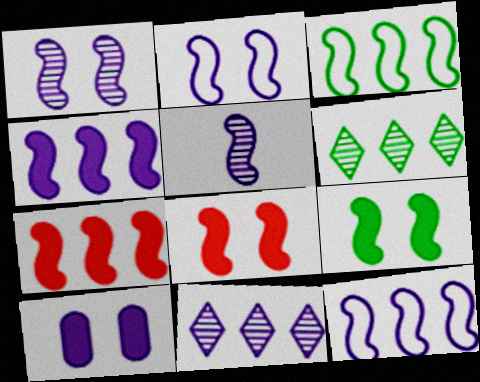[[2, 4, 5], 
[3, 5, 8]]